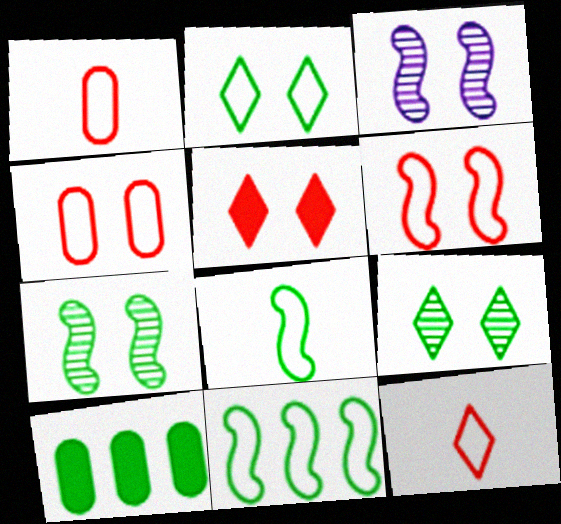[[3, 10, 12], 
[8, 9, 10]]